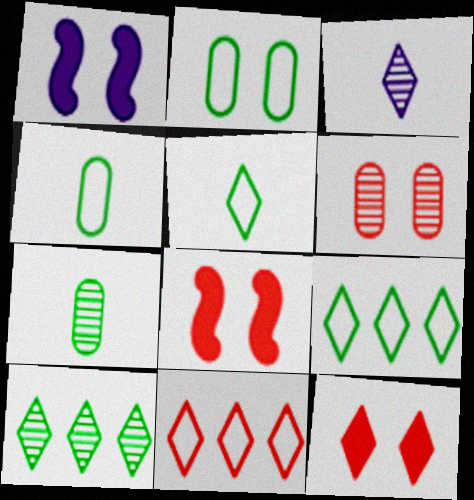[[1, 7, 11], 
[3, 9, 12]]